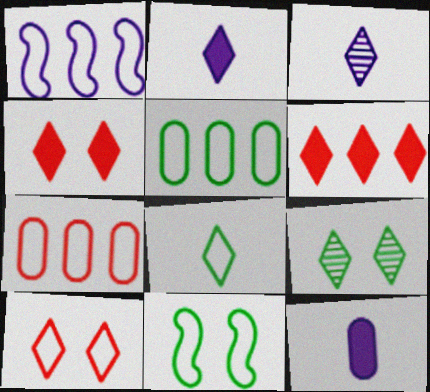[[5, 8, 11]]